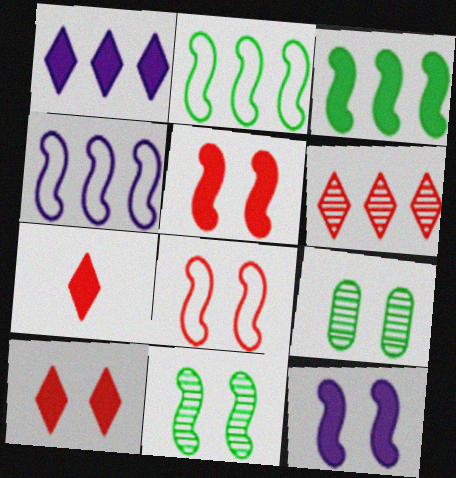[[4, 7, 9], 
[8, 11, 12]]